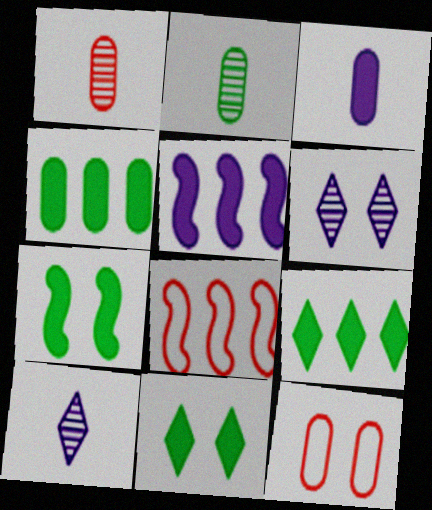[[6, 7, 12]]